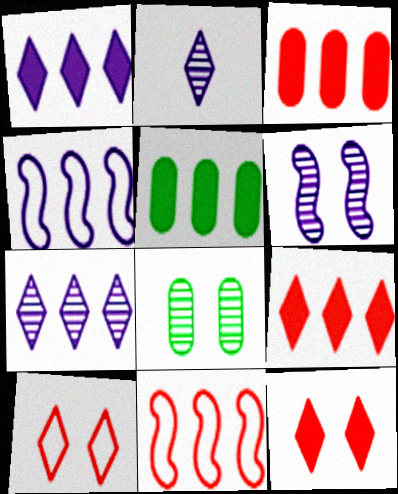[[5, 7, 11]]